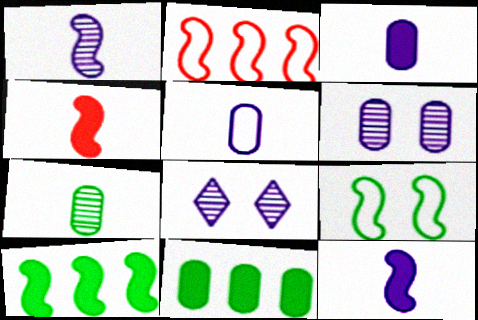[]